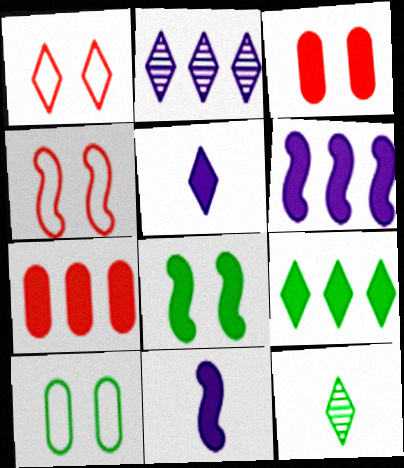[[3, 9, 11], 
[5, 7, 8], 
[6, 7, 9]]